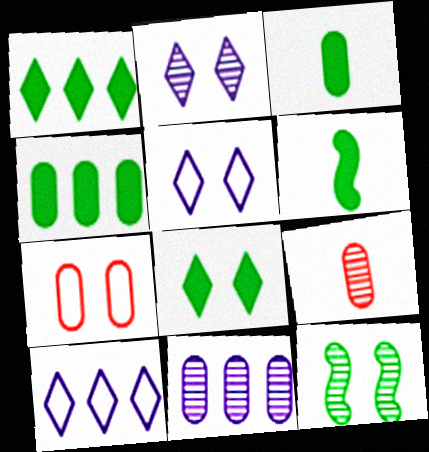[[3, 7, 11], 
[4, 6, 8]]